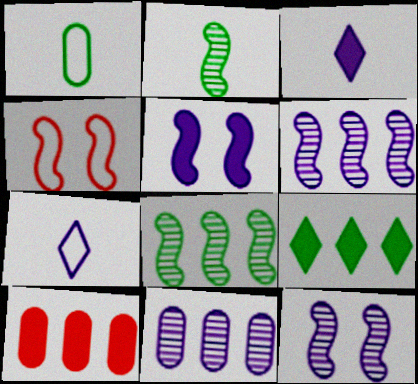[[5, 7, 11]]